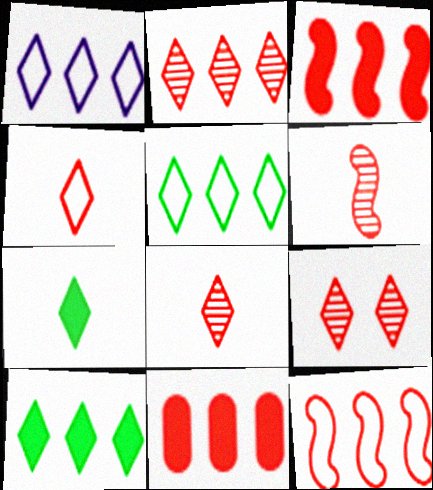[[1, 2, 10], 
[1, 7, 9], 
[2, 8, 9], 
[2, 11, 12]]